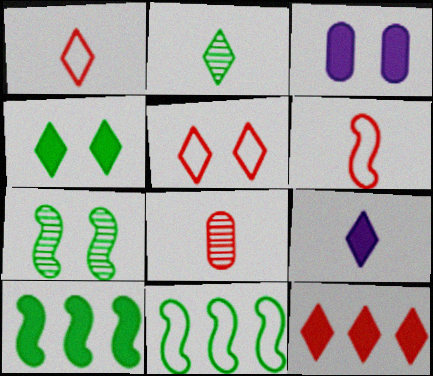[[1, 2, 9], 
[3, 5, 7], 
[4, 9, 12]]